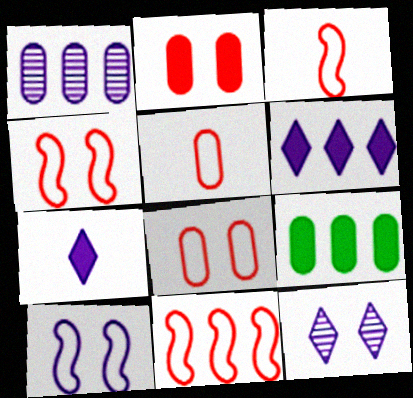[[1, 7, 10], 
[3, 4, 11], 
[3, 9, 12]]